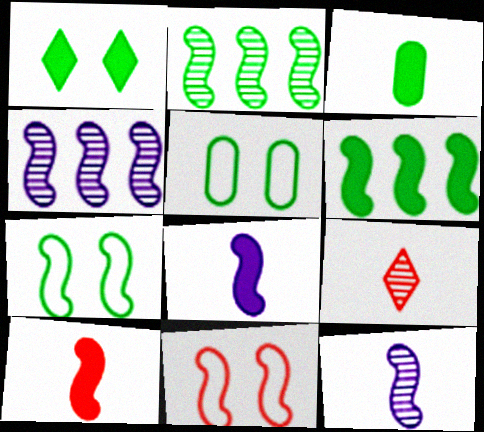[[1, 3, 6], 
[2, 8, 11], 
[4, 7, 10], 
[6, 11, 12]]